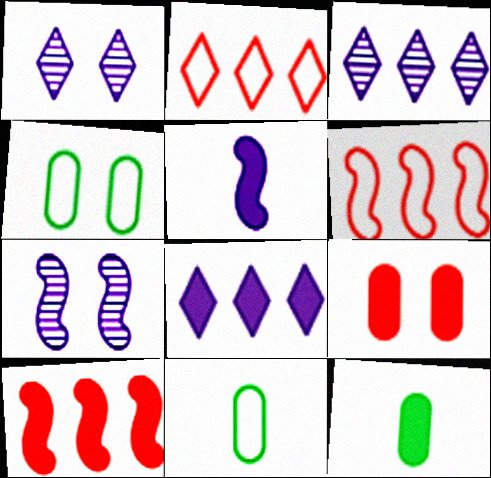[[1, 6, 12], 
[1, 10, 11], 
[2, 7, 12]]